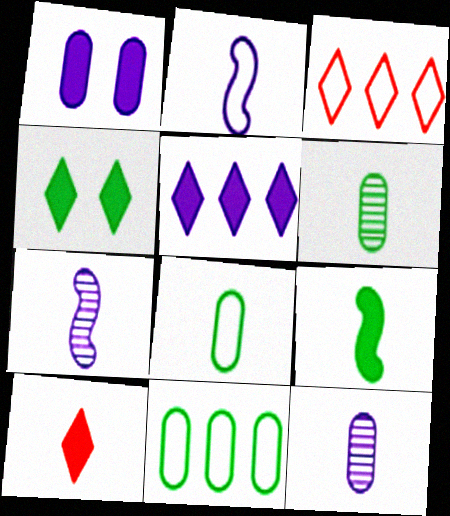[[2, 6, 10], 
[4, 5, 10], 
[7, 8, 10]]